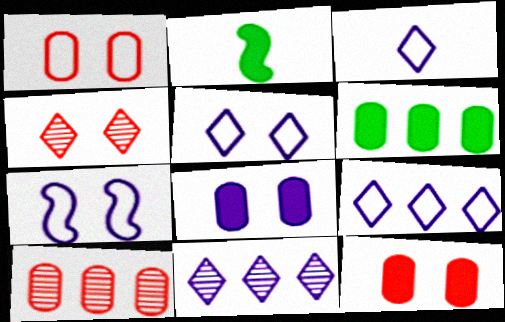[[1, 2, 11], 
[2, 5, 10], 
[3, 5, 9]]